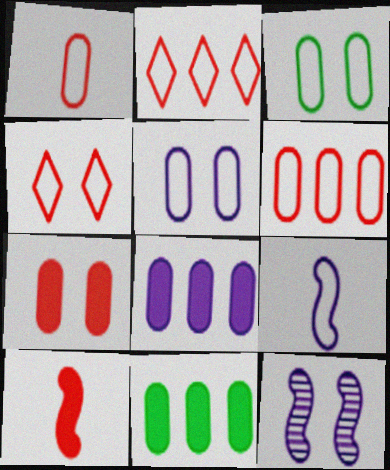[[2, 3, 9]]